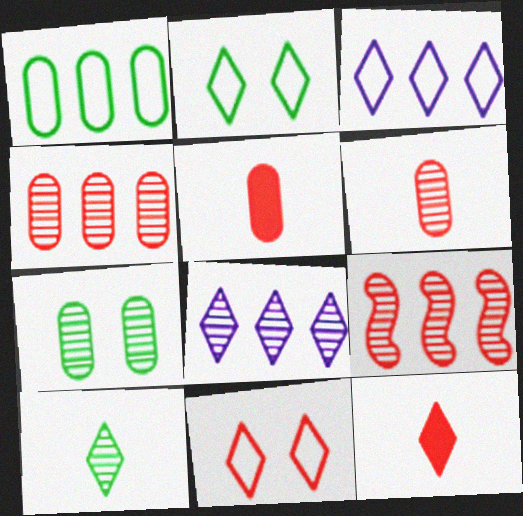[[2, 8, 12], 
[5, 9, 11]]